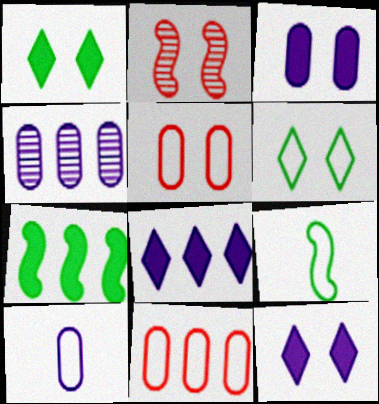[[2, 3, 6], 
[3, 4, 10]]